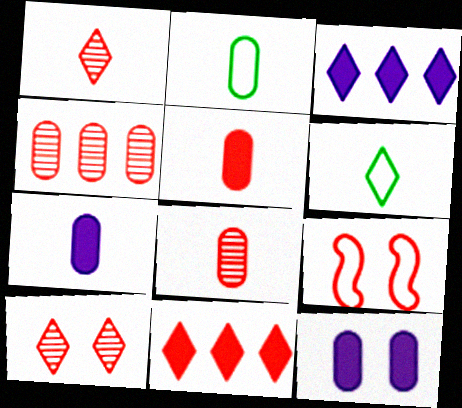[[2, 4, 12], 
[2, 7, 8], 
[3, 6, 10], 
[8, 9, 11]]